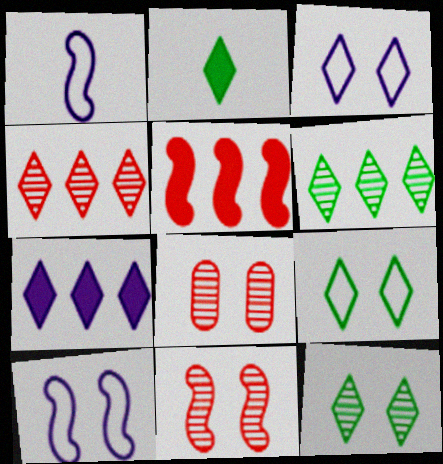[[2, 3, 4], 
[2, 6, 9]]